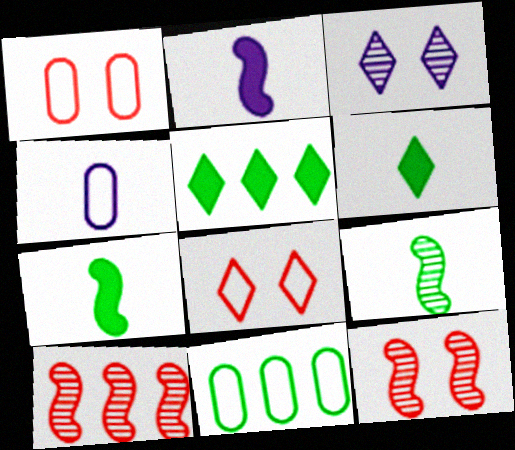[[1, 4, 11], 
[4, 5, 12]]